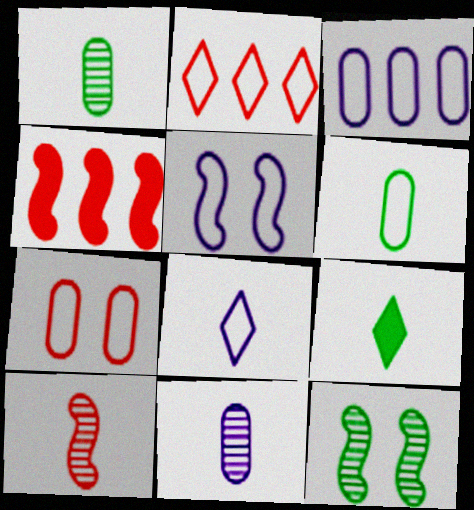[[2, 5, 6], 
[3, 5, 8], 
[3, 6, 7]]